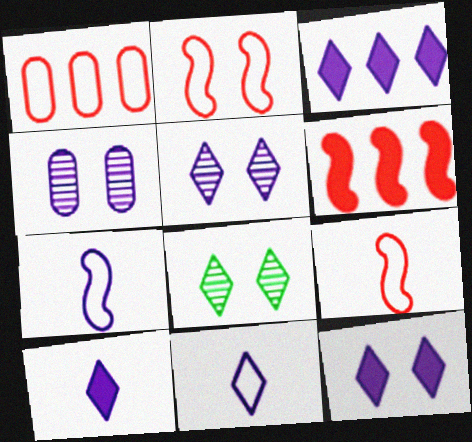[[3, 4, 7], 
[3, 5, 11], 
[3, 10, 12]]